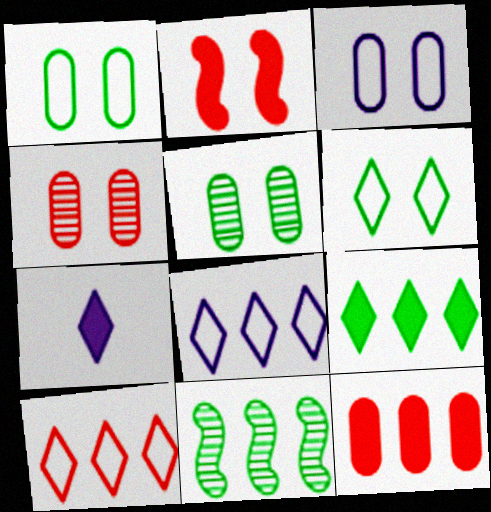[[8, 11, 12]]